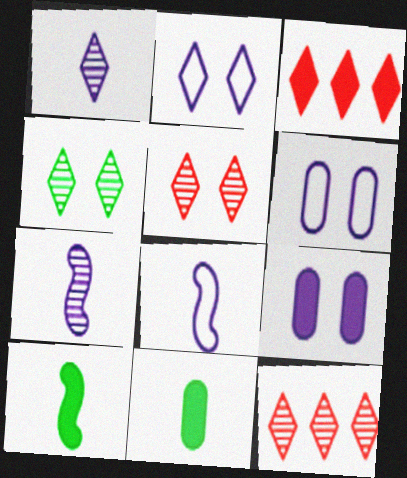[[1, 4, 12], 
[3, 9, 10], 
[6, 10, 12]]